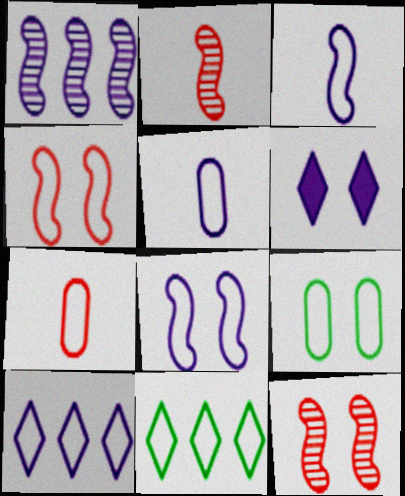[[1, 5, 6], 
[4, 5, 11], 
[5, 8, 10], 
[6, 9, 12], 
[7, 8, 11]]